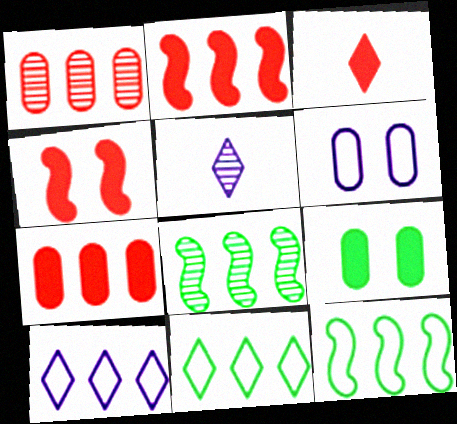[[3, 4, 7], 
[3, 6, 8], 
[7, 8, 10]]